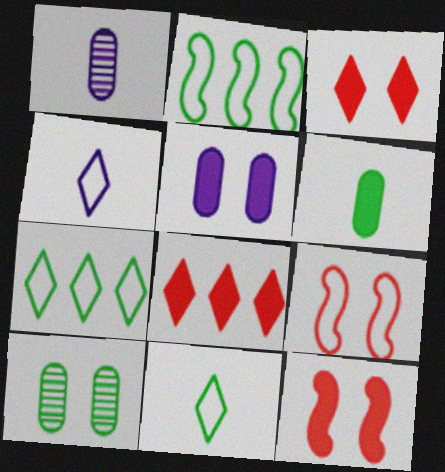[[1, 2, 3], 
[1, 7, 12]]